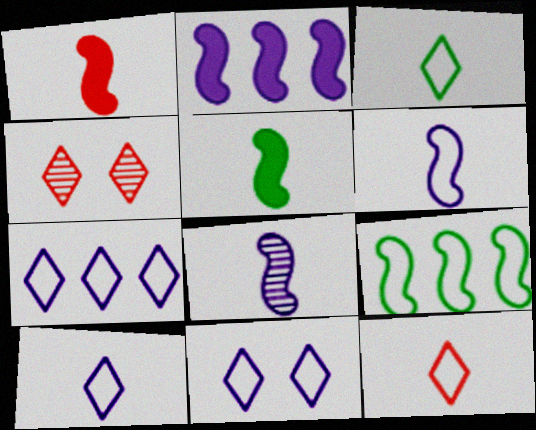[[3, 10, 12], 
[7, 10, 11]]